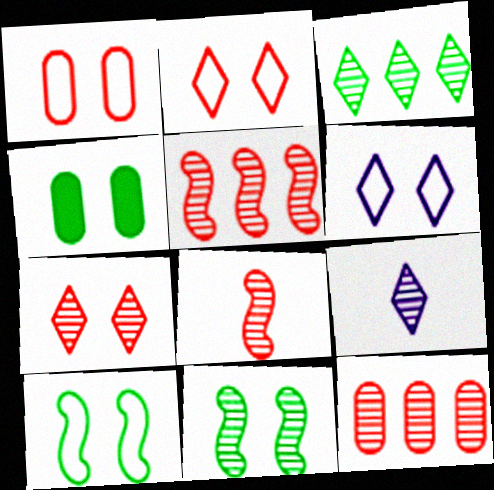[[1, 6, 10], 
[3, 7, 9], 
[7, 8, 12], 
[9, 11, 12]]